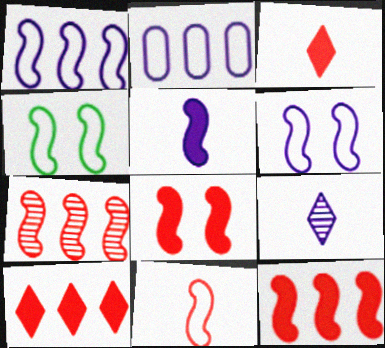[[1, 4, 11], 
[4, 5, 7], 
[7, 8, 11]]